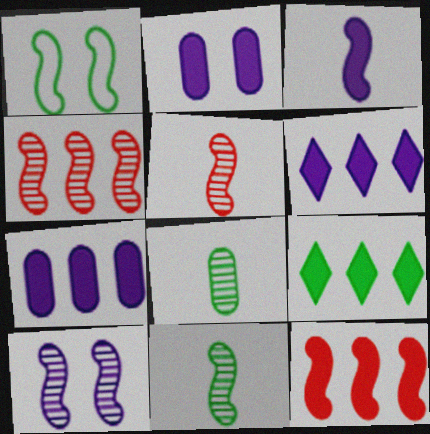[[1, 3, 4], 
[1, 8, 9], 
[2, 3, 6], 
[4, 10, 11], 
[7, 9, 12]]